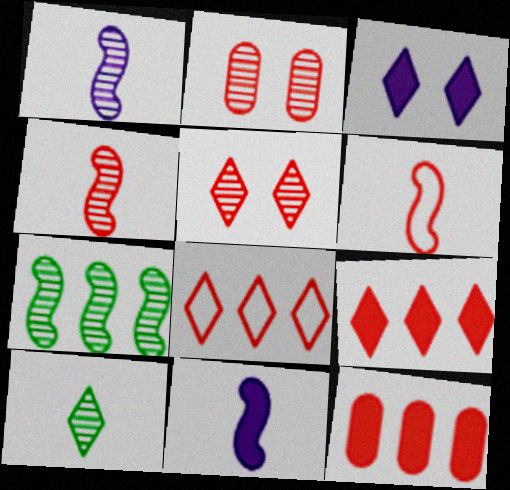[[2, 6, 9], 
[3, 8, 10], 
[5, 6, 12]]